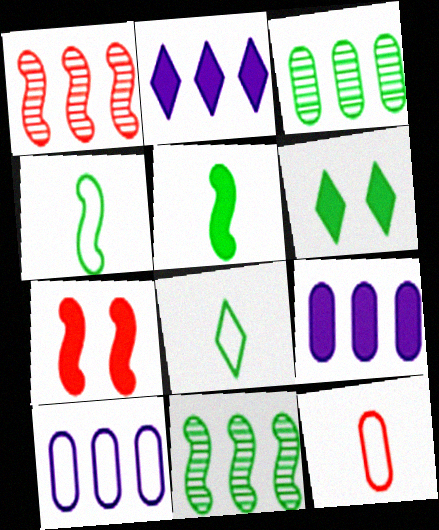[[3, 4, 6]]